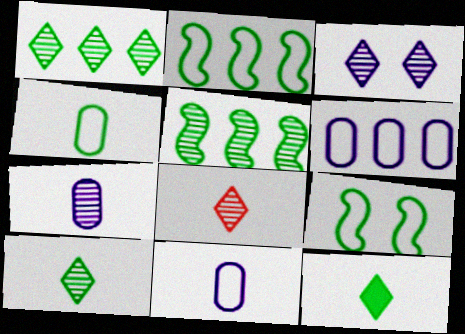[[1, 3, 8]]